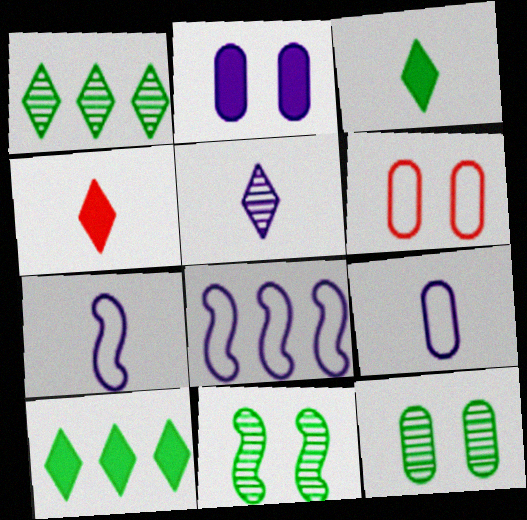[[2, 5, 8], 
[2, 6, 12], 
[4, 8, 12]]